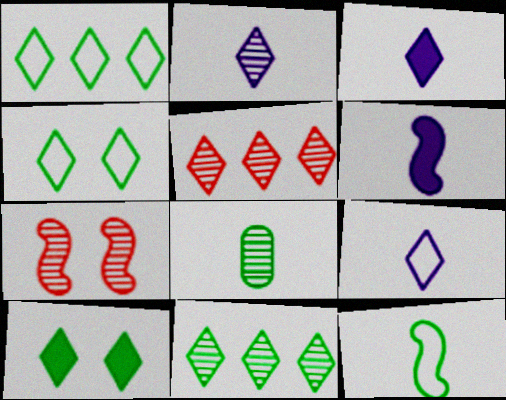[[2, 3, 9], 
[3, 4, 5], 
[5, 9, 10]]